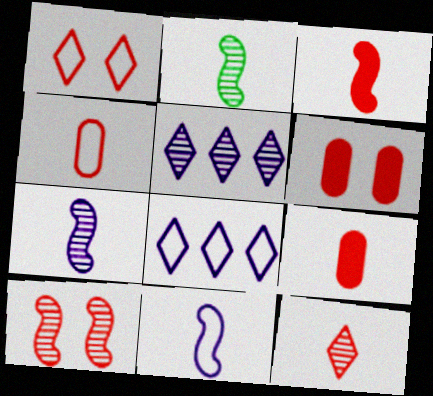[[1, 6, 10], 
[2, 3, 11], 
[2, 6, 8], 
[3, 4, 12]]